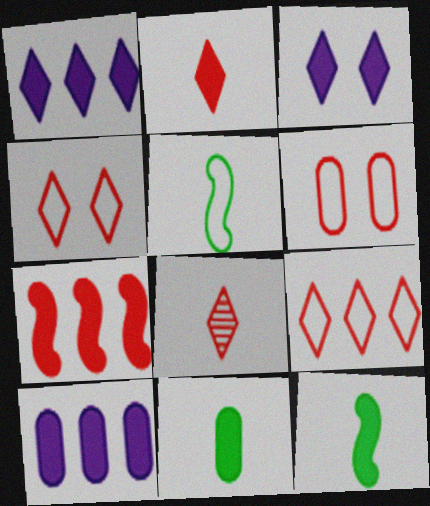[[3, 7, 11], 
[6, 7, 8]]